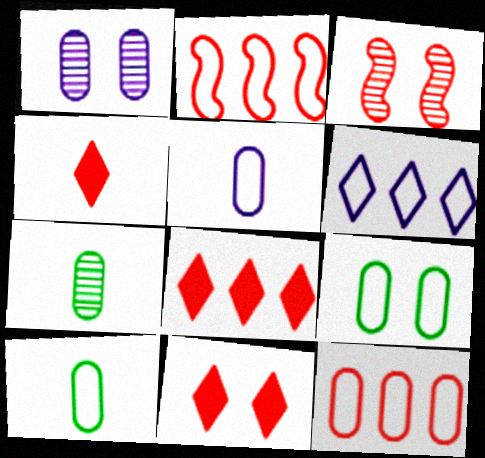[[3, 4, 12], 
[4, 8, 11], 
[5, 9, 12]]